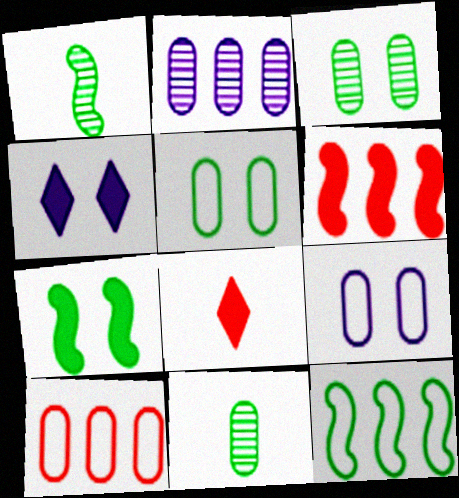[[1, 4, 10], 
[1, 7, 12]]